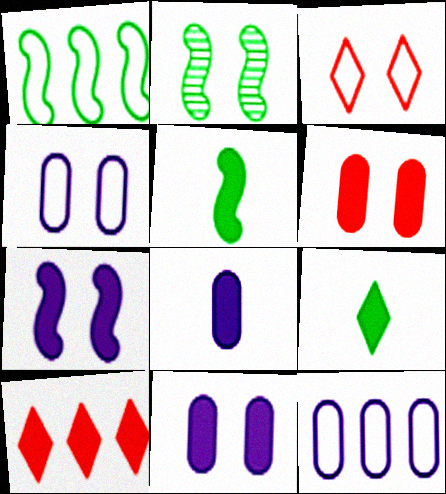[[1, 2, 5], 
[2, 3, 11], 
[5, 10, 11]]